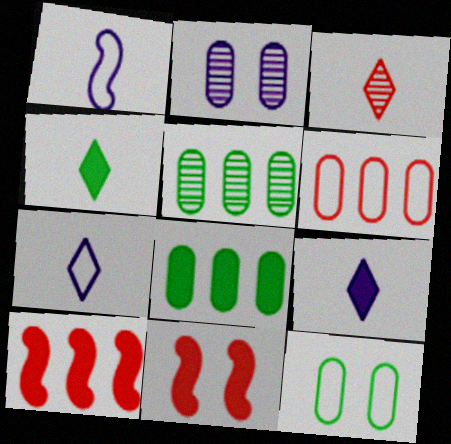[[3, 4, 7], 
[3, 6, 11], 
[5, 7, 11], 
[8, 9, 11]]